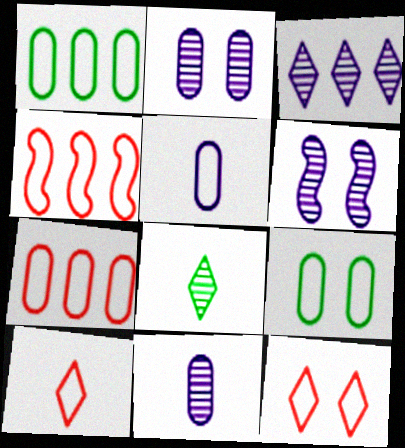[[3, 6, 11], 
[5, 7, 9]]